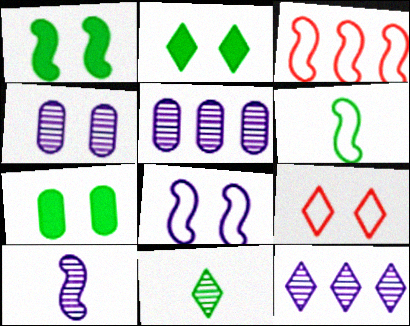[[1, 2, 7], 
[1, 3, 10], 
[1, 4, 9], 
[3, 6, 8], 
[4, 10, 12]]